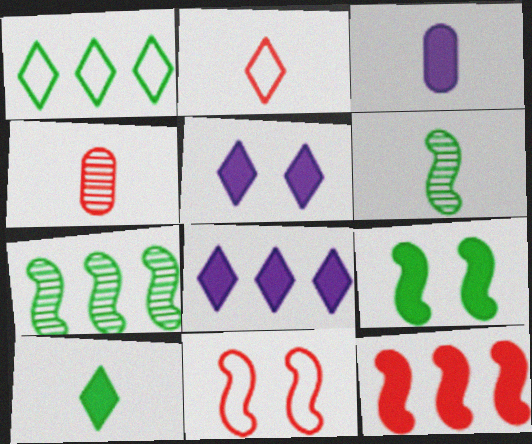[[2, 3, 6]]